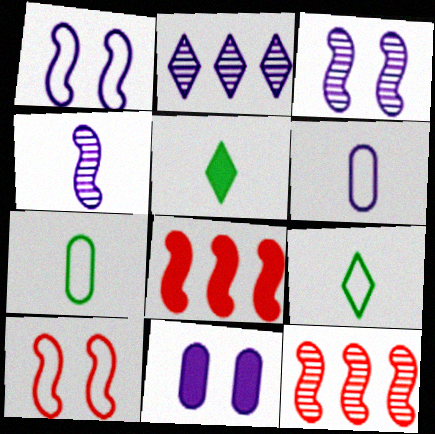[[5, 8, 11], 
[9, 11, 12]]